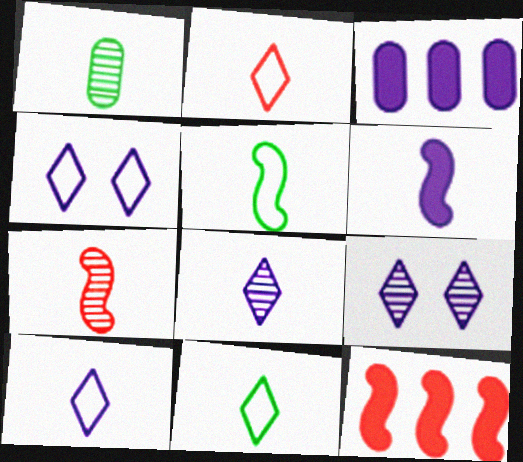[[1, 2, 6], 
[1, 4, 12], 
[1, 7, 8], 
[2, 10, 11], 
[5, 6, 7]]